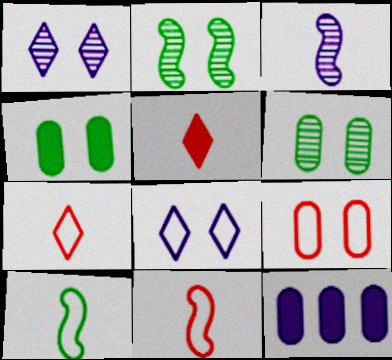[[2, 7, 12], 
[3, 8, 12]]